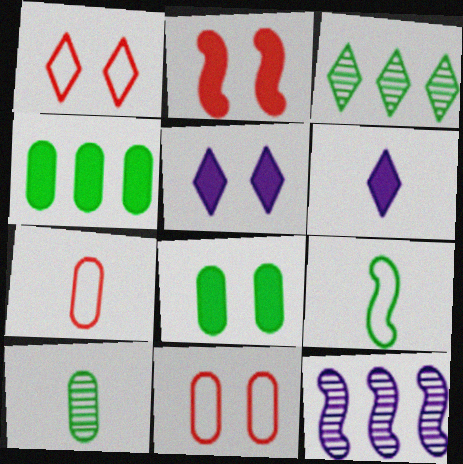[[1, 3, 6], 
[2, 4, 6], 
[2, 5, 8], 
[2, 9, 12], 
[3, 8, 9]]